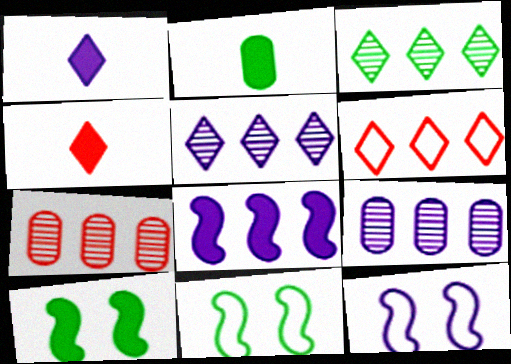[[1, 7, 11], 
[1, 9, 12], 
[2, 3, 11], 
[4, 9, 11]]